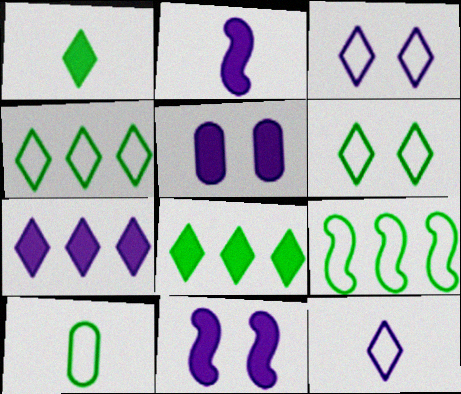[[2, 5, 7], 
[6, 9, 10]]